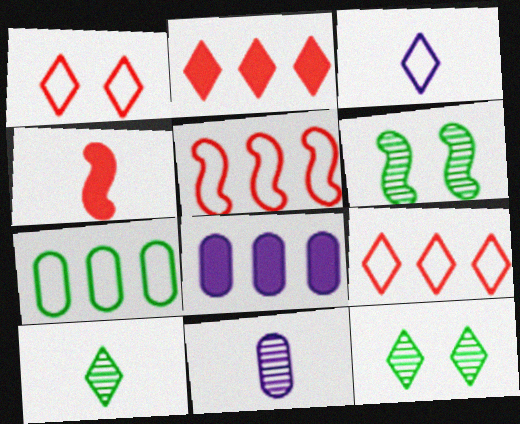[[2, 3, 12]]